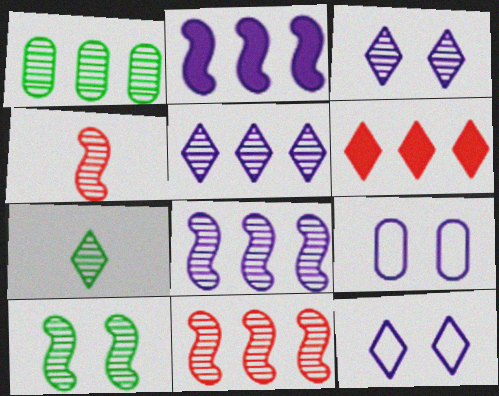[[1, 3, 4], 
[1, 5, 11], 
[1, 7, 10], 
[4, 8, 10], 
[6, 7, 12]]